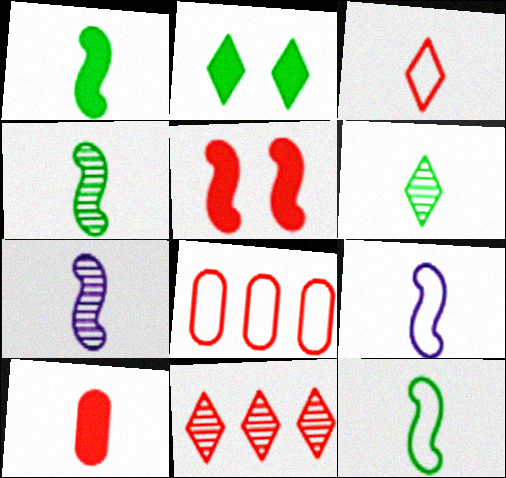[[1, 4, 12], 
[2, 7, 8], 
[6, 9, 10]]